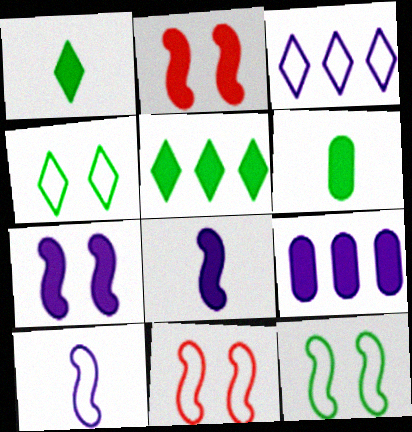[[1, 2, 9]]